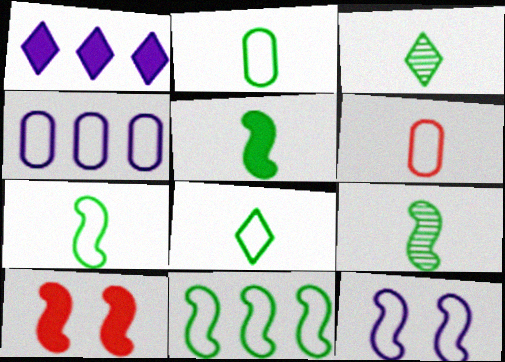[[2, 3, 5], 
[2, 7, 8], 
[3, 4, 10], 
[5, 7, 9]]